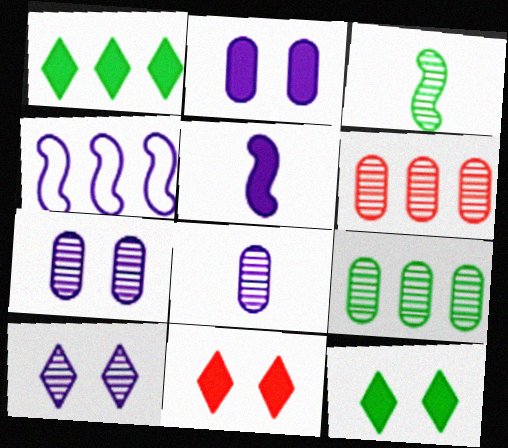[[1, 4, 6], 
[3, 6, 10]]